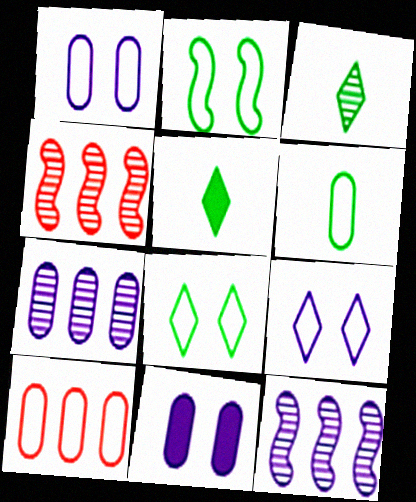[[1, 4, 5], 
[1, 6, 10]]